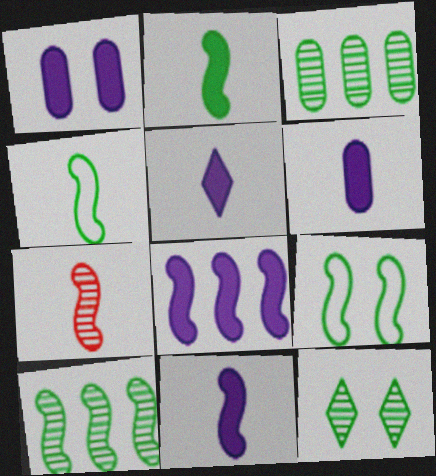[[1, 5, 8], 
[2, 9, 10], 
[4, 7, 11], 
[5, 6, 11], 
[7, 8, 9]]